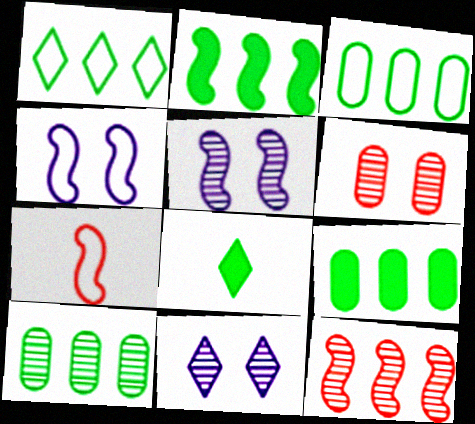[[1, 2, 10], 
[2, 5, 7], 
[3, 9, 10], 
[7, 9, 11]]